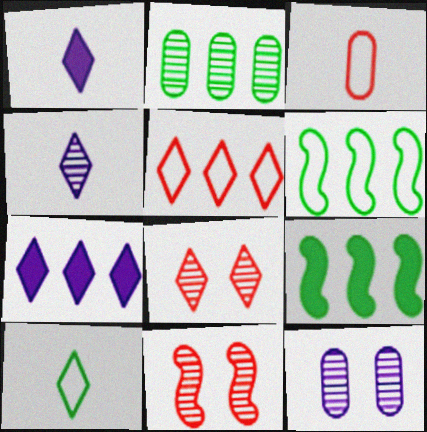[[2, 4, 11], 
[7, 8, 10]]